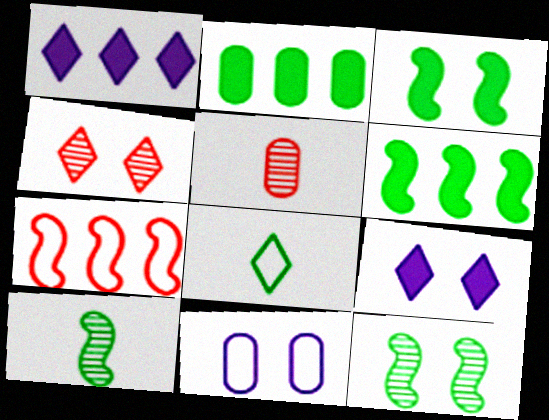[[1, 4, 8], 
[2, 5, 11], 
[2, 8, 12], 
[3, 4, 11], 
[7, 8, 11]]